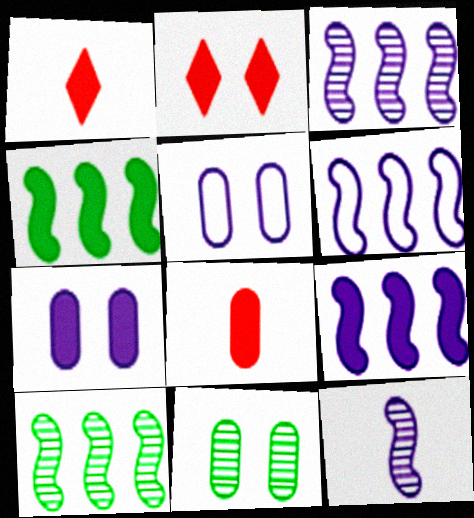[[1, 4, 7], 
[1, 5, 10], 
[1, 6, 11], 
[3, 6, 9]]